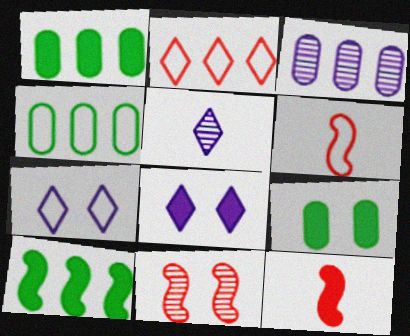[[1, 8, 12], 
[2, 3, 10], 
[4, 6, 7], 
[7, 9, 11]]